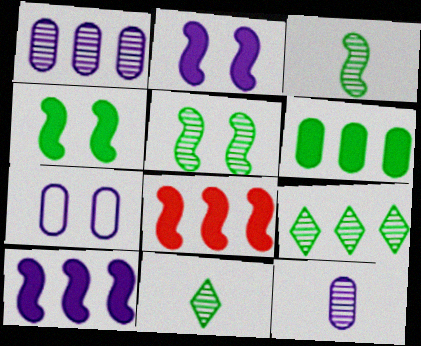[[7, 8, 11]]